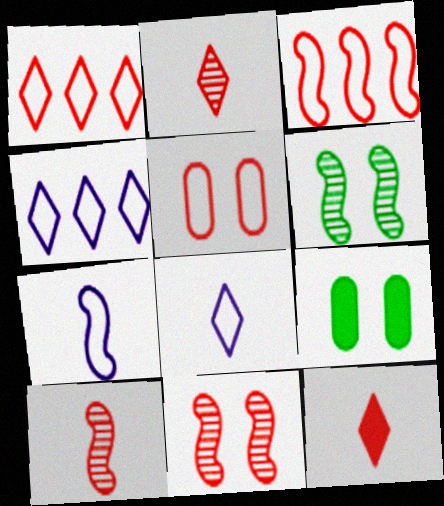[[4, 9, 10]]